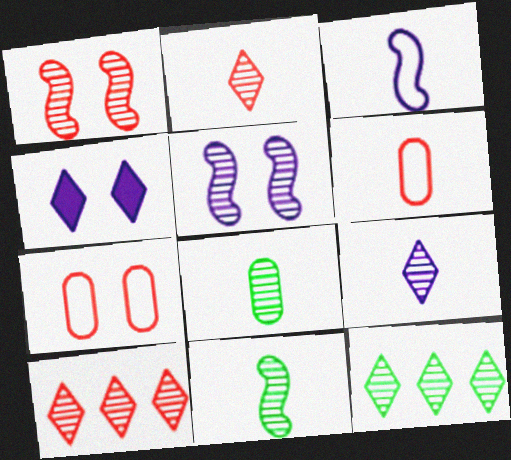[[5, 8, 10]]